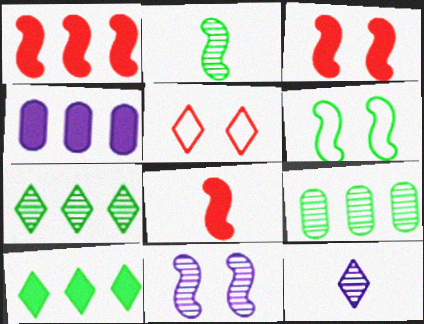[[1, 3, 8], 
[1, 4, 10], 
[2, 4, 5], 
[3, 6, 11], 
[5, 10, 12]]